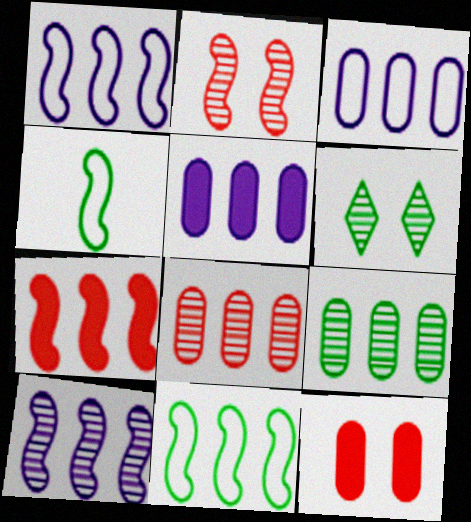[[7, 10, 11]]